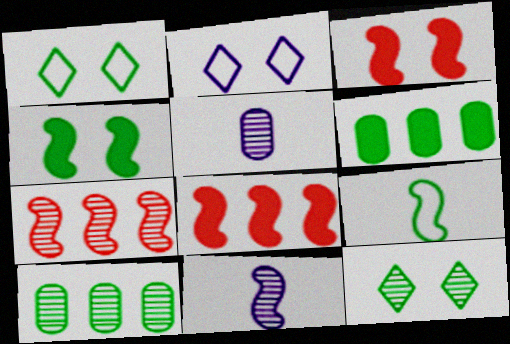[[1, 5, 8], 
[5, 7, 12], 
[6, 9, 12]]